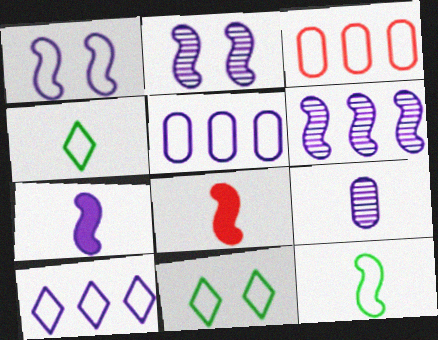[[1, 3, 4], 
[1, 6, 7], 
[4, 8, 9]]